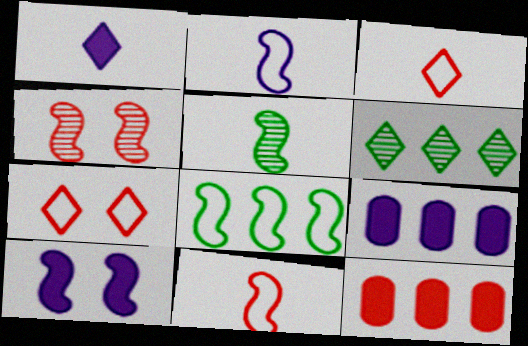[[1, 6, 7], 
[1, 9, 10], 
[3, 4, 12], 
[5, 7, 9]]